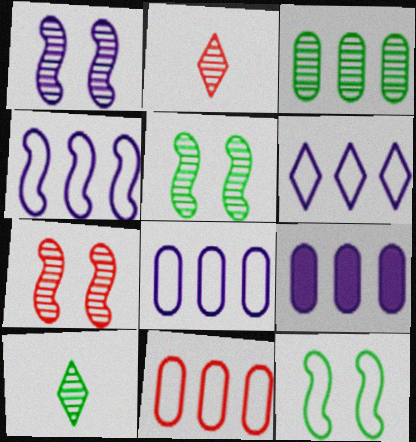[[1, 2, 3], 
[1, 5, 7], 
[2, 9, 12], 
[3, 5, 10], 
[3, 9, 11], 
[4, 6, 8]]